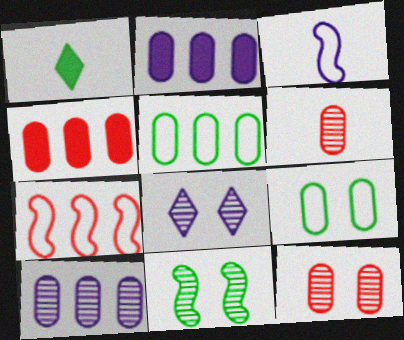[[1, 3, 6], 
[1, 5, 11], 
[2, 3, 8], 
[2, 6, 9], 
[4, 5, 10], 
[8, 11, 12]]